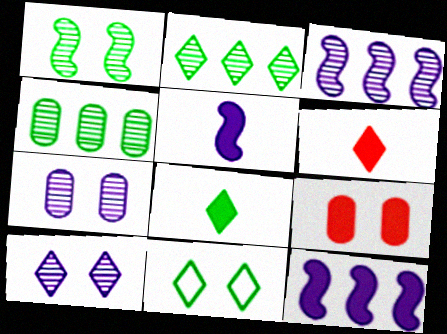[[2, 8, 11], 
[8, 9, 12]]